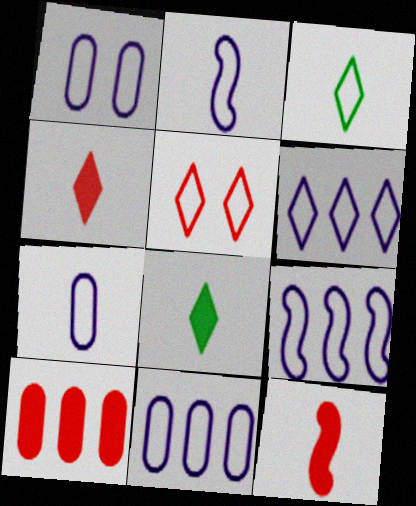[[1, 2, 6], 
[1, 7, 11], 
[3, 5, 6], 
[6, 9, 11]]